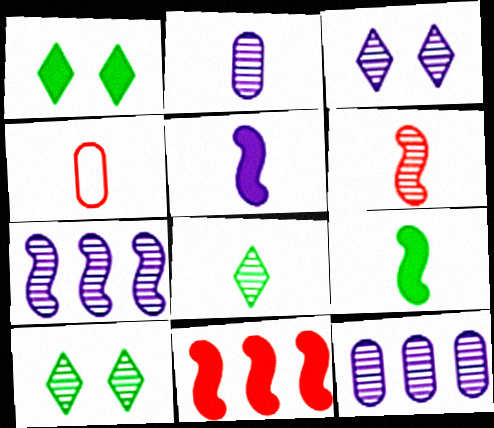[[1, 4, 7], 
[2, 3, 7], 
[2, 6, 8], 
[4, 5, 8], 
[6, 10, 12]]